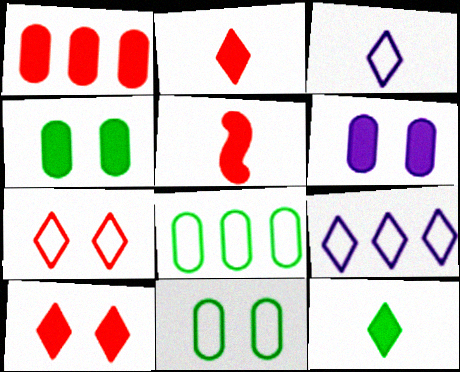[[1, 5, 10]]